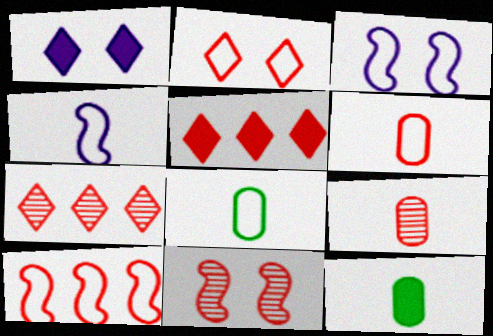[[2, 6, 10], 
[3, 7, 12], 
[5, 6, 11], 
[7, 9, 11]]